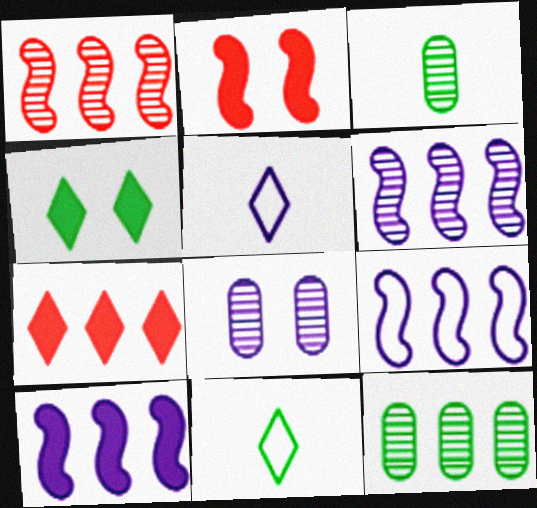[[2, 5, 12], 
[5, 8, 10], 
[6, 9, 10], 
[7, 9, 12]]